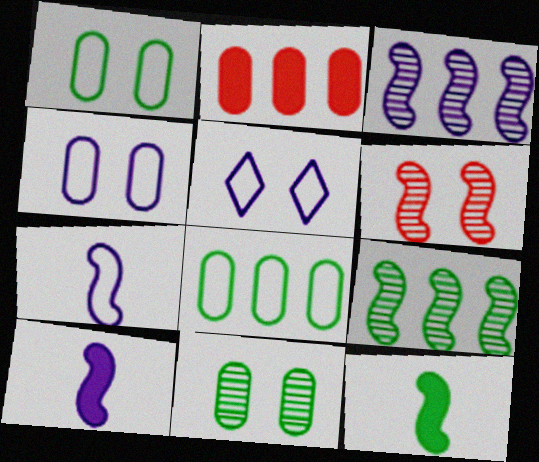[]